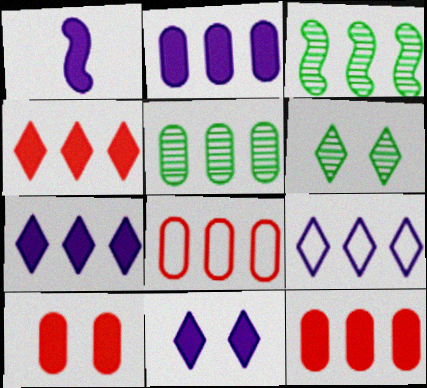[[1, 2, 11], 
[1, 6, 8], 
[2, 5, 8], 
[3, 7, 8], 
[3, 9, 12]]